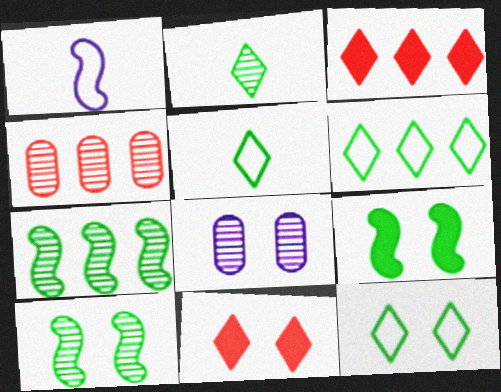[[5, 6, 12]]